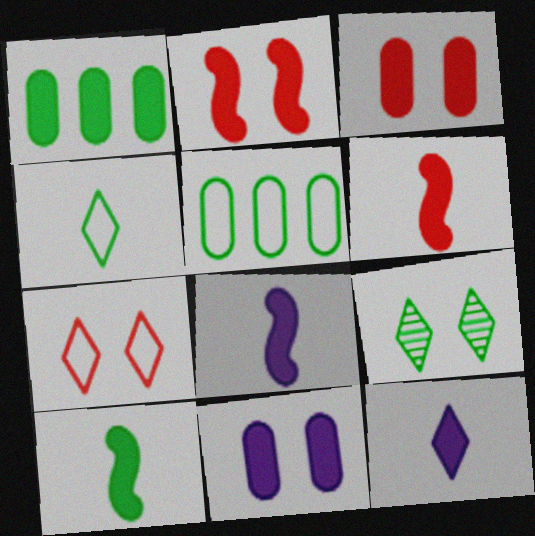[[1, 2, 12], 
[5, 9, 10], 
[6, 8, 10]]